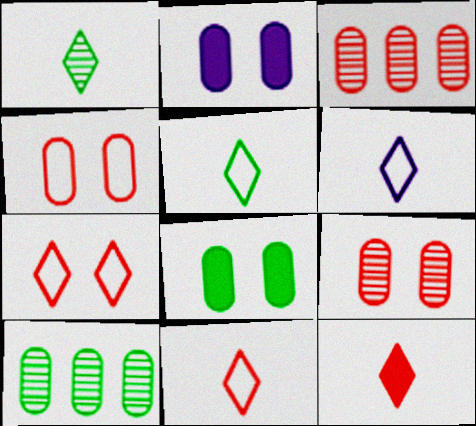[[1, 6, 12], 
[5, 6, 11]]